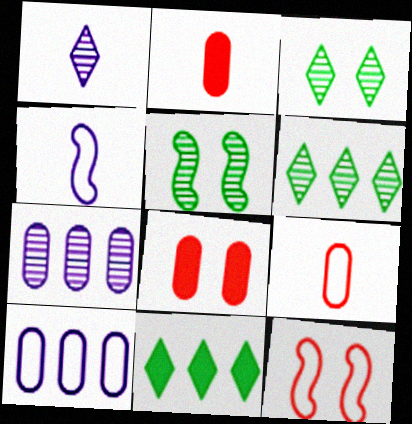[[4, 6, 8]]